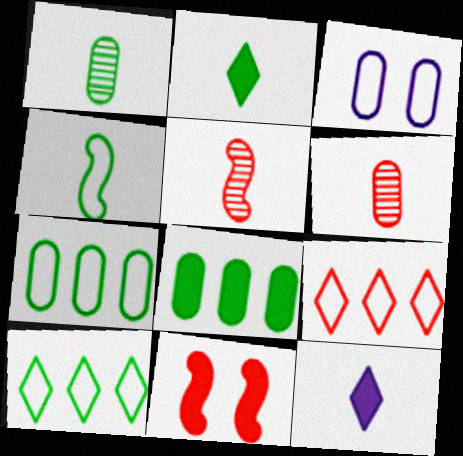[[1, 2, 4], 
[3, 4, 9], 
[3, 6, 8], 
[4, 6, 12], 
[6, 9, 11], 
[8, 11, 12]]